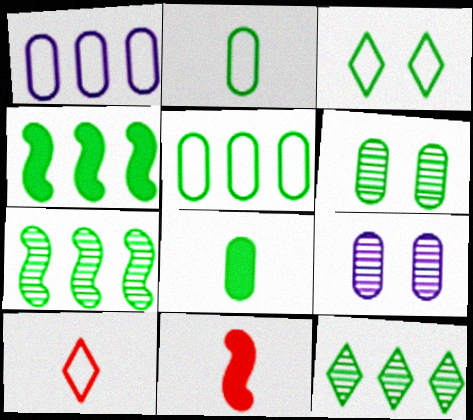[[3, 7, 8], 
[4, 5, 12], 
[4, 9, 10], 
[5, 6, 8]]